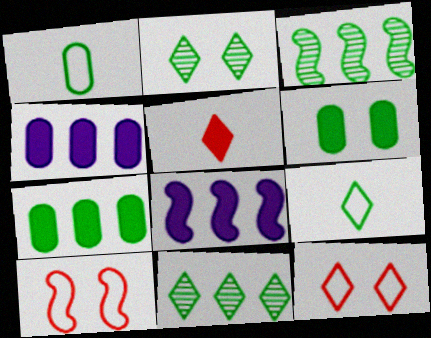[[3, 6, 9], 
[5, 6, 8]]